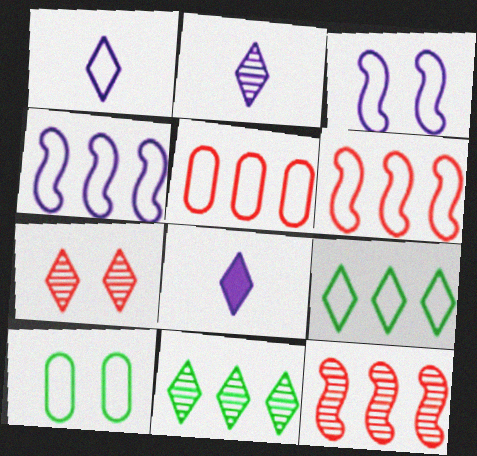[[1, 2, 8], 
[1, 6, 10], 
[2, 7, 11], 
[4, 5, 9], 
[7, 8, 9], 
[8, 10, 12]]